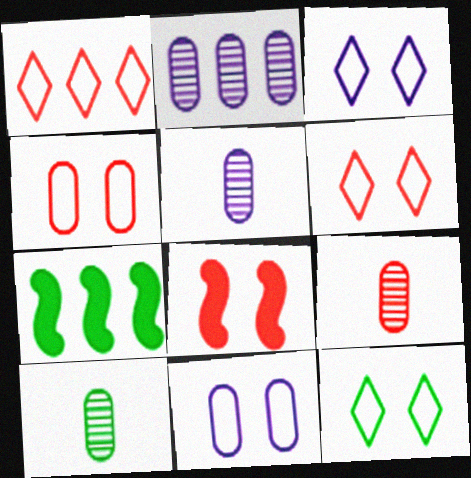[[1, 2, 7], 
[1, 8, 9], 
[3, 6, 12], 
[3, 7, 9], 
[5, 6, 7], 
[5, 9, 10], 
[7, 10, 12]]